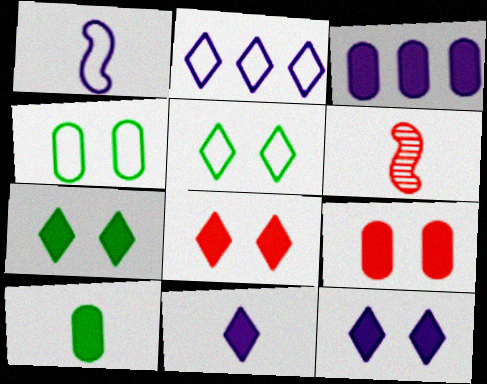[[3, 5, 6], 
[3, 9, 10], 
[7, 8, 12]]